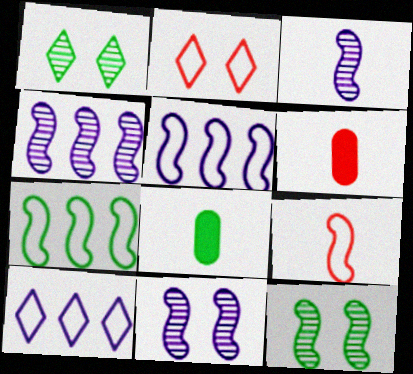[[1, 5, 6], 
[1, 7, 8], 
[2, 4, 8], 
[3, 4, 11], 
[6, 10, 12]]